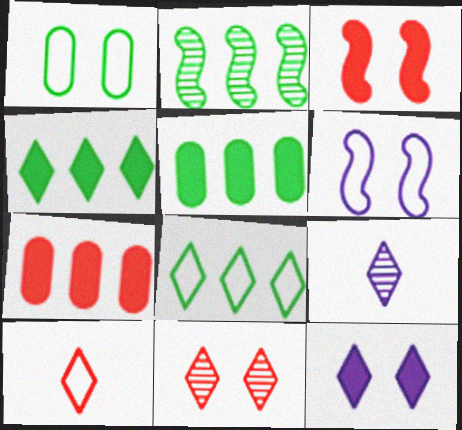[[2, 5, 8]]